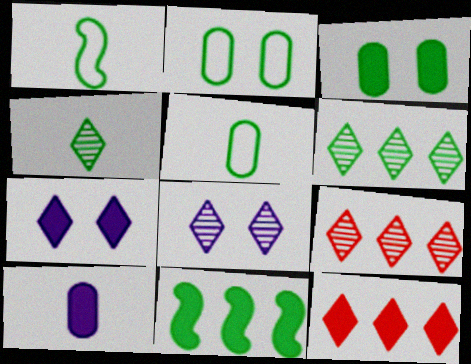[[1, 3, 6], 
[2, 4, 11], 
[4, 8, 9]]